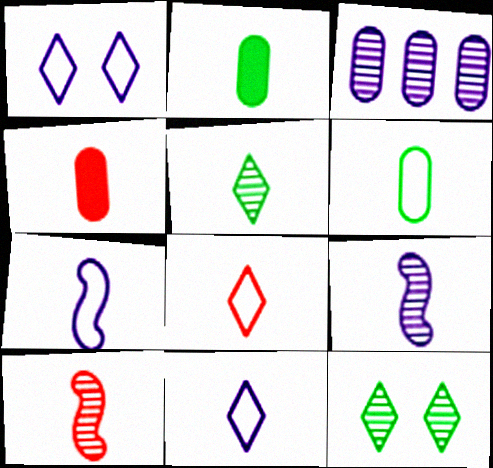[[2, 8, 9], 
[2, 10, 11], 
[3, 10, 12], 
[4, 5, 7], 
[4, 8, 10], 
[6, 7, 8]]